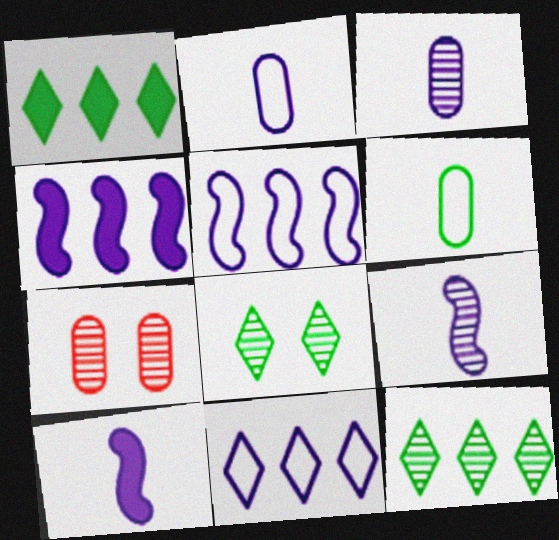[[7, 9, 12]]